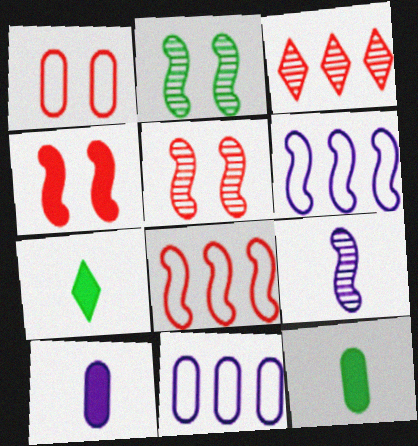[[5, 7, 11]]